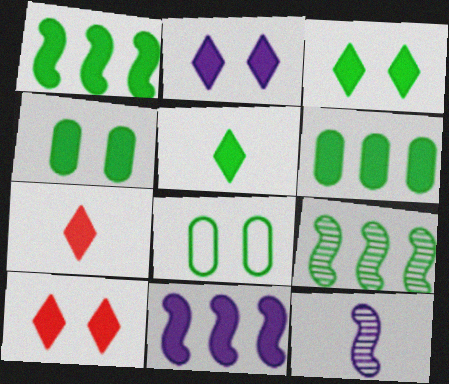[[1, 4, 5], 
[2, 3, 10], 
[4, 7, 11], 
[5, 8, 9]]